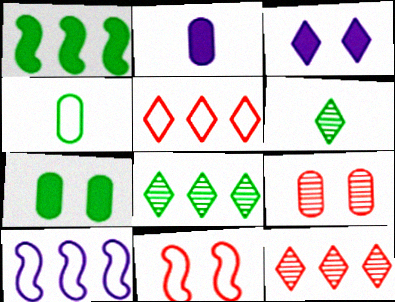[[2, 8, 11], 
[3, 5, 6]]